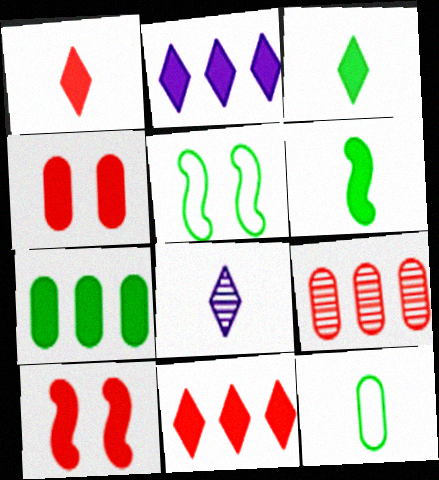[[2, 4, 6]]